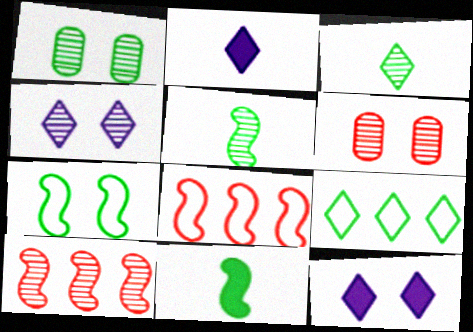[[1, 2, 8], 
[1, 9, 11], 
[6, 7, 12]]